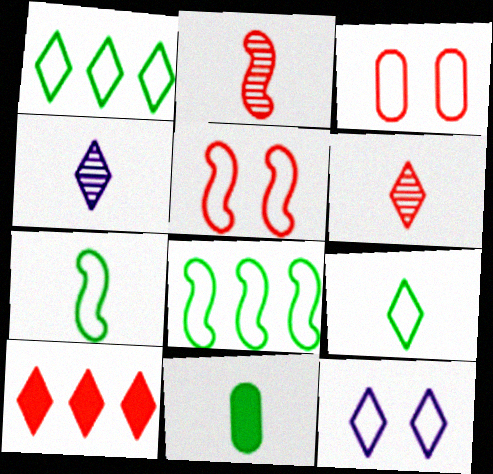[[2, 3, 10]]